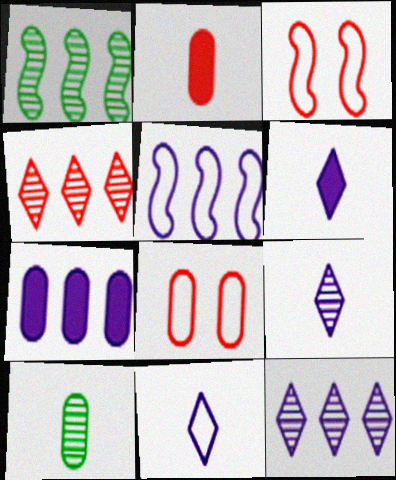[[1, 6, 8], 
[2, 3, 4], 
[5, 7, 12], 
[6, 9, 11], 
[7, 8, 10]]